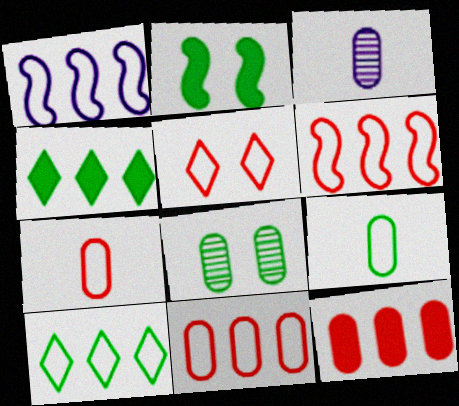[[1, 5, 9], 
[1, 10, 11], 
[5, 6, 7]]